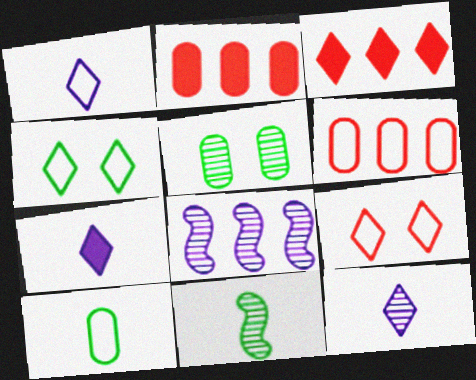[[1, 7, 12], 
[3, 4, 12]]